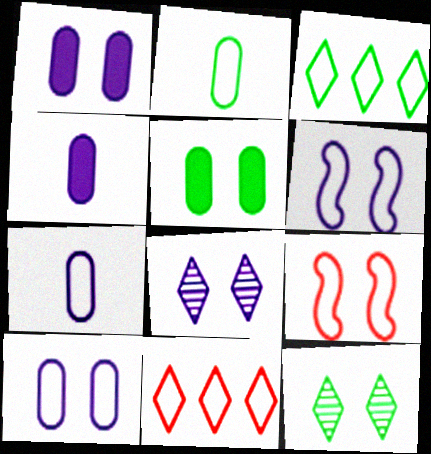[[1, 6, 8], 
[1, 9, 12], 
[2, 6, 11], 
[3, 7, 9], 
[5, 8, 9]]